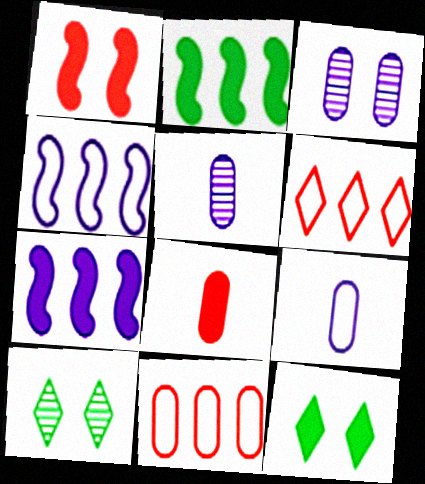[[4, 8, 10], 
[7, 8, 12]]